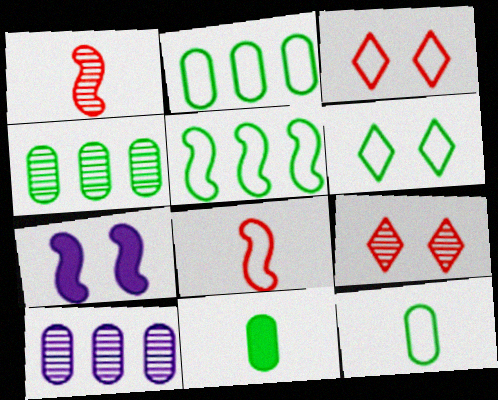[[1, 5, 7], 
[5, 6, 12]]